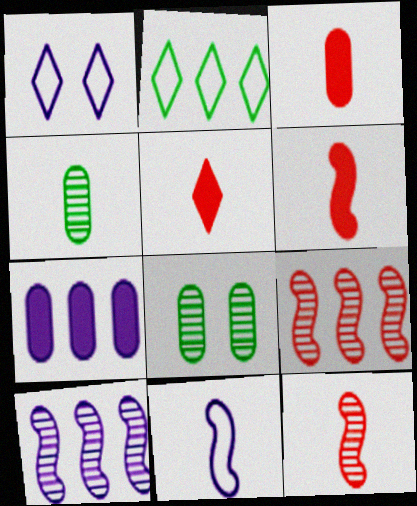[[2, 7, 9], 
[3, 5, 6], 
[4, 5, 11]]